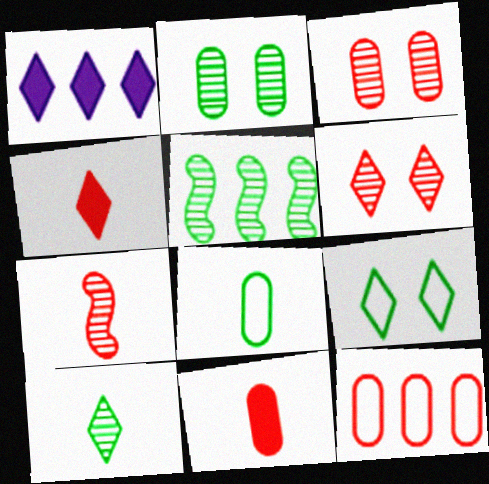[[1, 5, 12], 
[2, 5, 10], 
[3, 11, 12]]